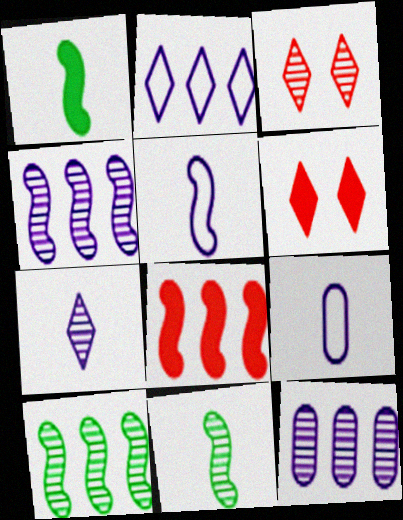[[3, 11, 12], 
[6, 9, 10]]